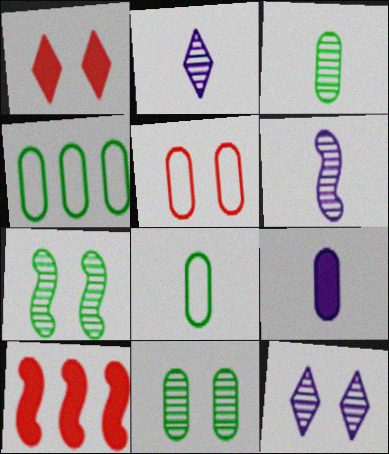[[1, 4, 6], 
[8, 10, 12]]